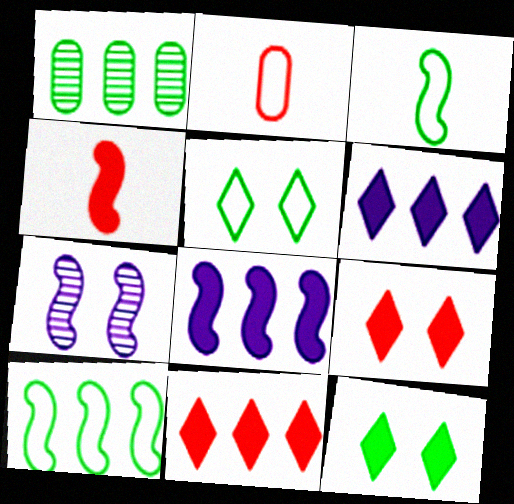[[1, 3, 12], 
[4, 7, 10]]